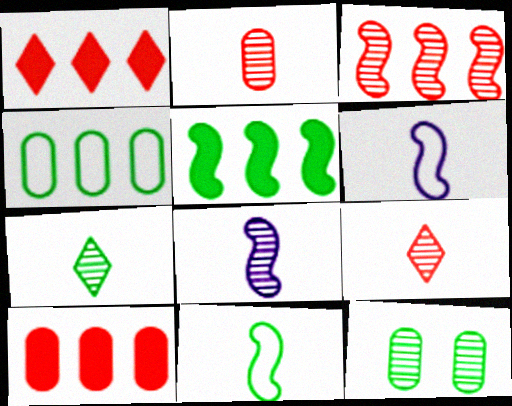[[1, 6, 12], 
[2, 7, 8]]